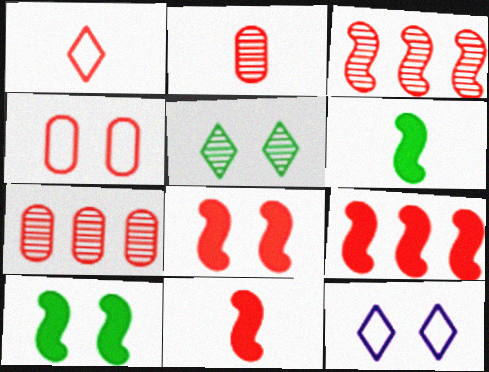[[1, 2, 11], 
[1, 7, 8], 
[6, 7, 12], 
[8, 9, 11]]